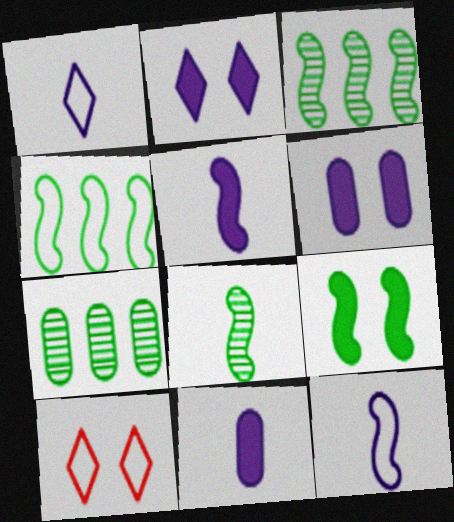[[3, 10, 11], 
[4, 8, 9], 
[5, 7, 10]]